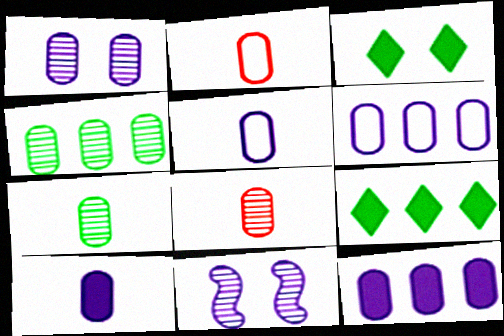[[1, 4, 8], 
[1, 5, 12], 
[1, 6, 10], 
[2, 7, 10], 
[2, 9, 11]]